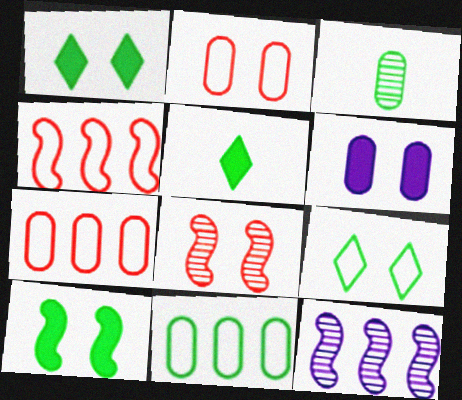[[2, 5, 12], 
[3, 6, 7], 
[6, 8, 9]]